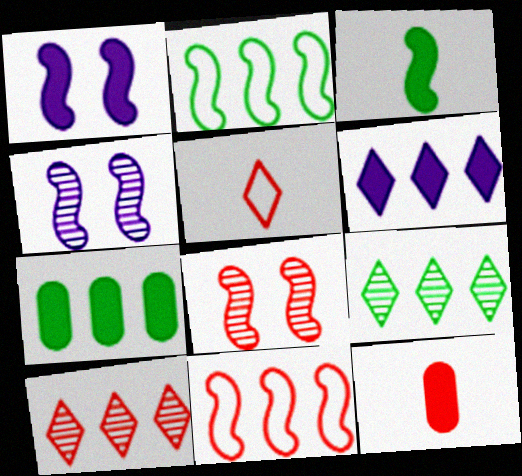[[2, 7, 9], 
[3, 4, 11], 
[4, 5, 7]]